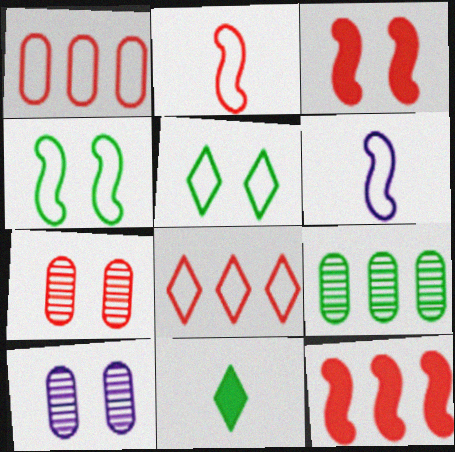[[1, 5, 6], 
[3, 5, 10], 
[4, 9, 11]]